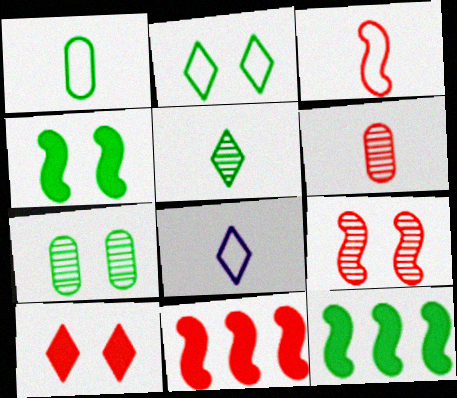[[1, 3, 8], 
[2, 4, 7], 
[3, 9, 11], 
[7, 8, 11]]